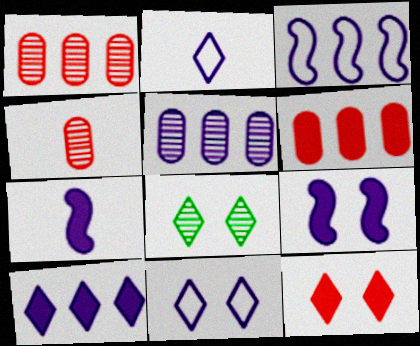[[2, 5, 9], 
[3, 5, 10], 
[5, 7, 11], 
[8, 11, 12]]